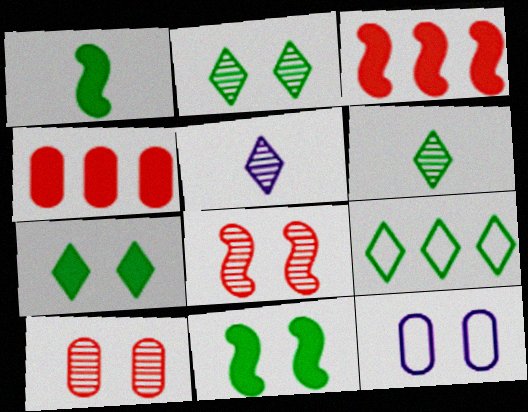[[3, 6, 12], 
[6, 7, 9], 
[7, 8, 12]]